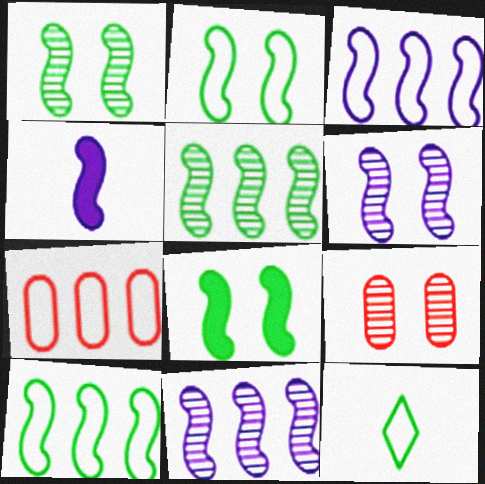[[1, 2, 8], 
[3, 4, 6]]